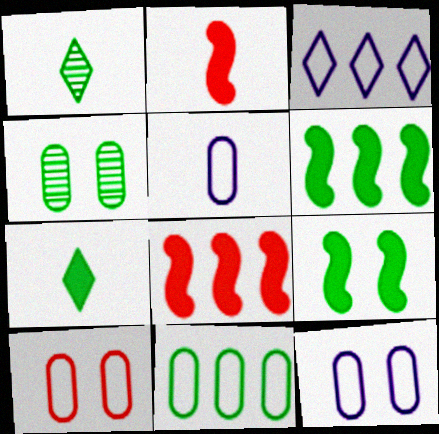[[1, 2, 5], 
[1, 8, 12], 
[1, 9, 11], 
[2, 3, 4], 
[5, 10, 11]]